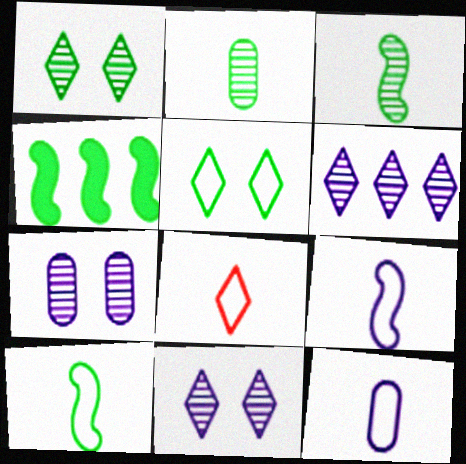[[2, 4, 5], 
[4, 7, 8], 
[8, 10, 12]]